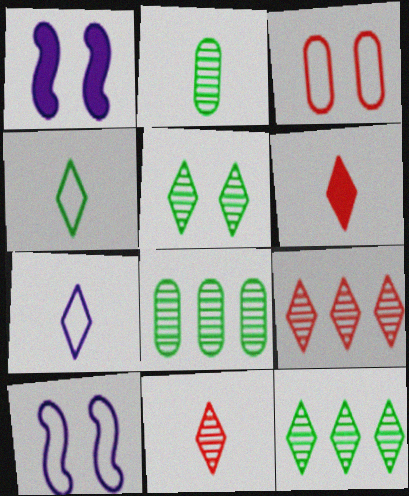[[1, 3, 5], 
[6, 8, 10]]